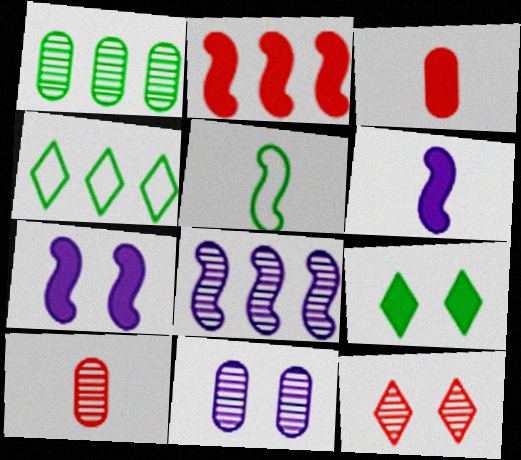[[1, 5, 9], 
[1, 10, 11], 
[4, 7, 10]]